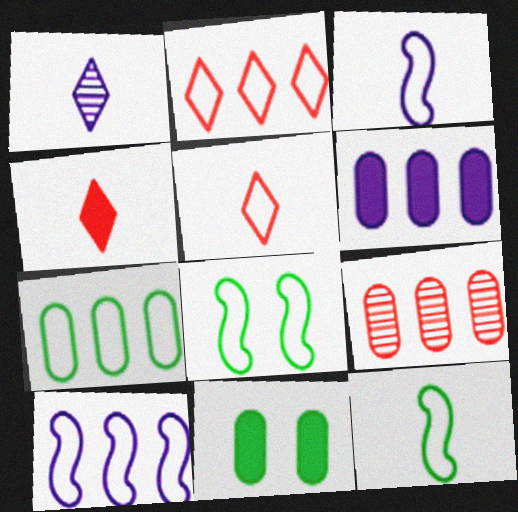[[2, 7, 10], 
[6, 7, 9]]